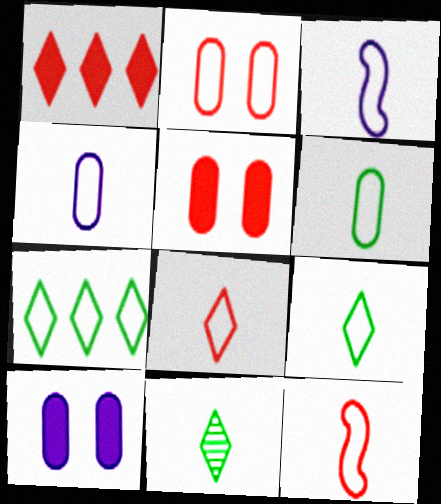[[2, 3, 7], 
[3, 6, 8], 
[4, 9, 12]]